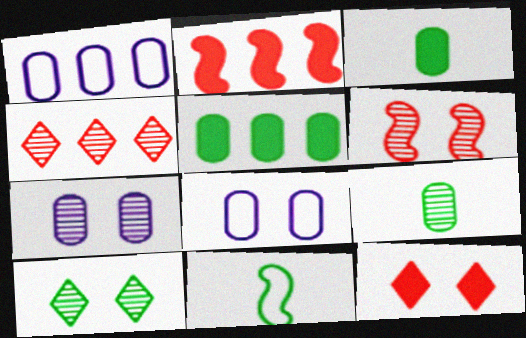[[5, 10, 11], 
[6, 7, 10]]